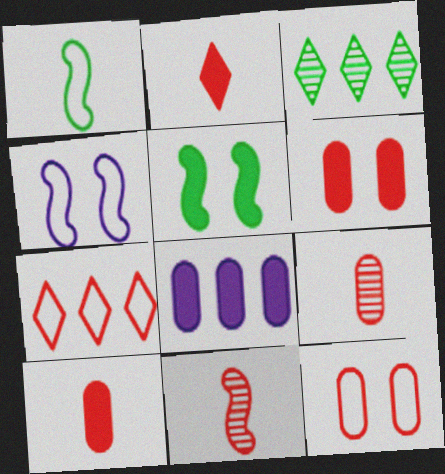[[2, 5, 8], 
[3, 4, 10], 
[6, 7, 11]]